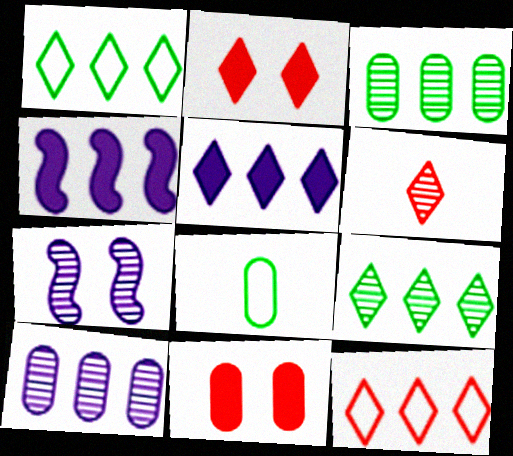[[2, 6, 12], 
[3, 4, 12], 
[3, 6, 7], 
[5, 9, 12], 
[8, 10, 11]]